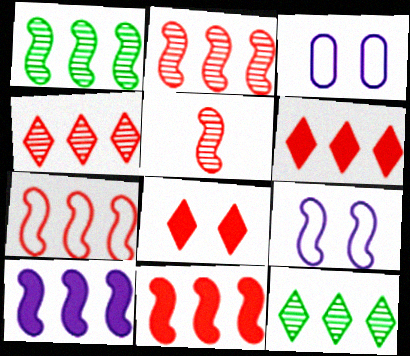[[1, 7, 10], 
[2, 7, 11]]